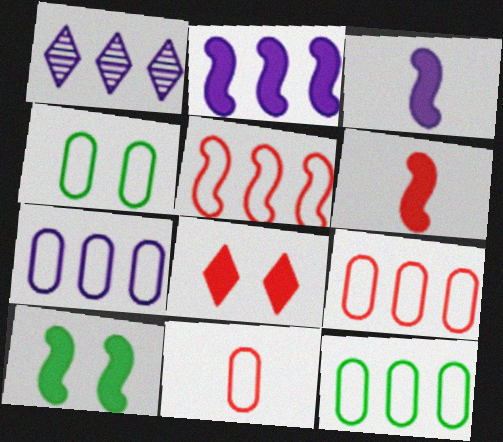[[1, 2, 7], 
[1, 4, 6], 
[1, 10, 11], 
[2, 6, 10], 
[4, 7, 11], 
[7, 9, 12]]